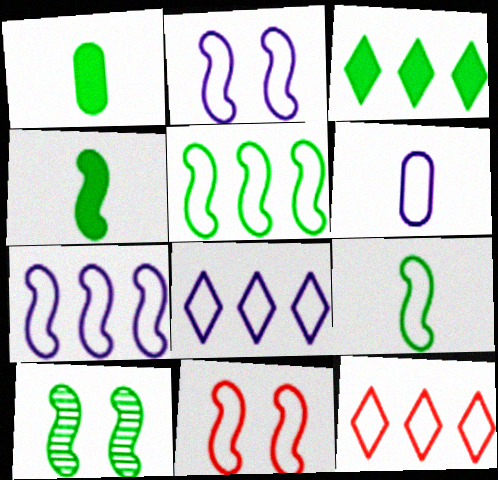[[2, 6, 8], 
[4, 5, 10], 
[7, 9, 11]]